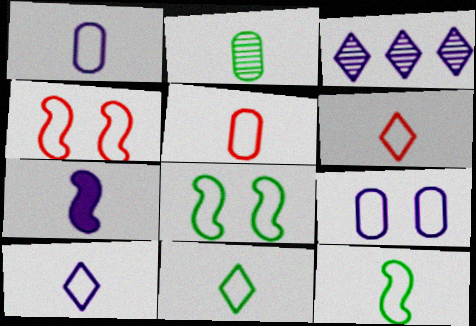[[1, 6, 12], 
[2, 6, 7], 
[3, 7, 9], 
[5, 10, 12], 
[6, 10, 11]]